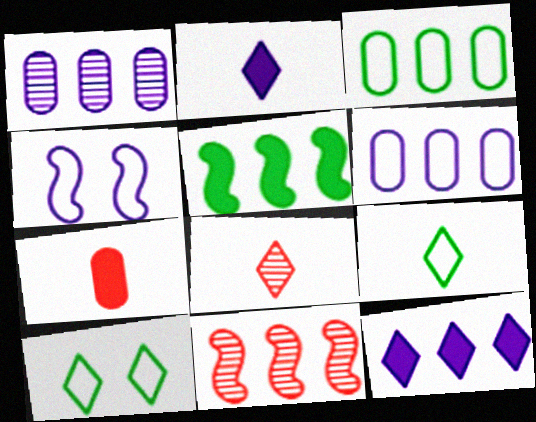[[1, 2, 4], 
[2, 8, 9], 
[3, 11, 12], 
[8, 10, 12]]